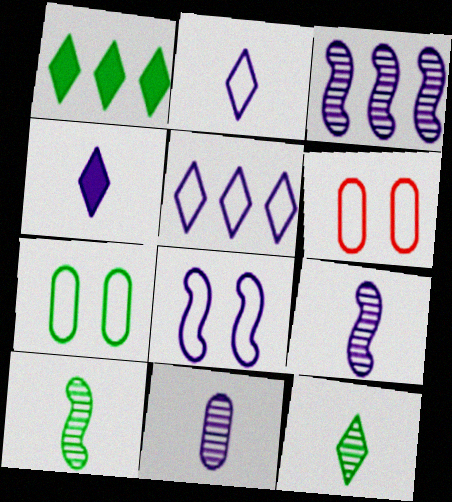[[1, 6, 9], 
[1, 7, 10]]